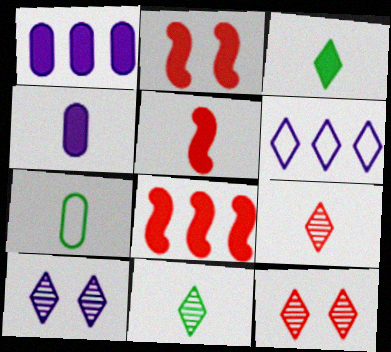[[1, 2, 3], 
[2, 5, 8], 
[3, 4, 5], 
[3, 6, 12], 
[7, 8, 10]]